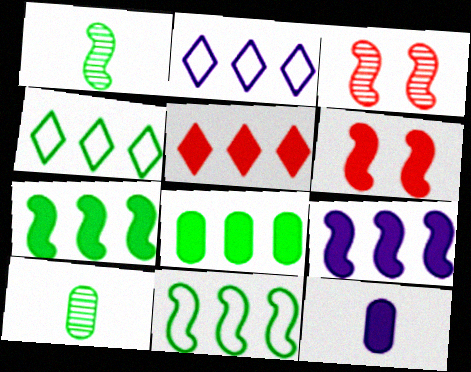[[2, 6, 10], 
[3, 4, 12], 
[5, 8, 9]]